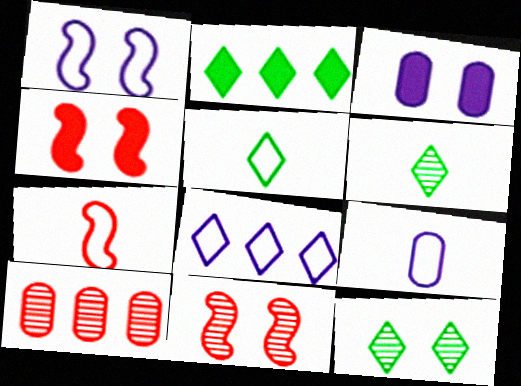[[1, 8, 9], 
[2, 5, 12], 
[2, 9, 11], 
[5, 7, 9]]